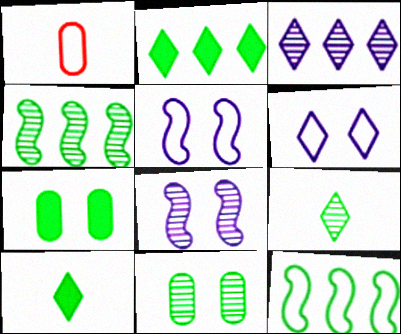[[1, 2, 8], 
[1, 6, 12], 
[4, 9, 11], 
[7, 9, 12], 
[10, 11, 12]]